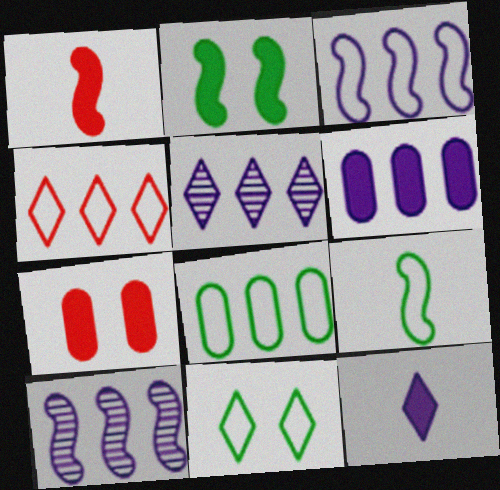[[3, 4, 8], 
[3, 5, 6], 
[5, 7, 9], 
[8, 9, 11]]